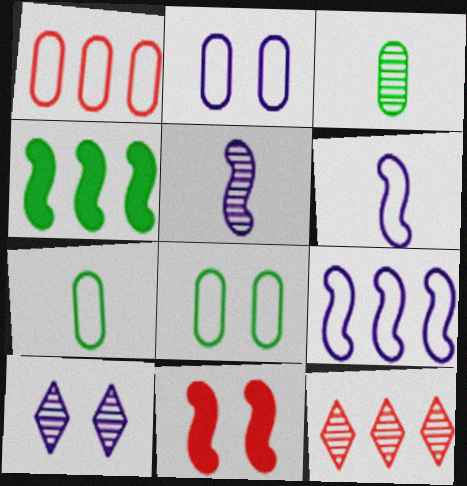[[1, 2, 7], 
[8, 10, 11]]